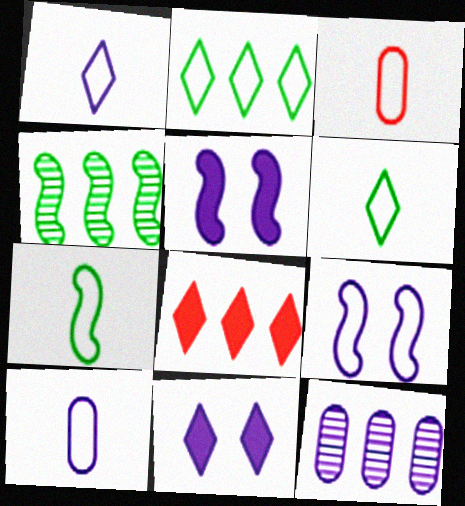[[1, 3, 7], 
[1, 5, 12], 
[2, 3, 9], 
[3, 4, 11]]